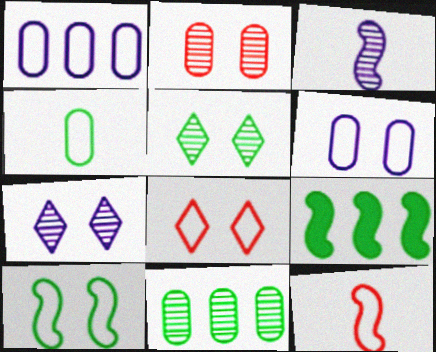[[4, 5, 9], 
[6, 8, 10]]